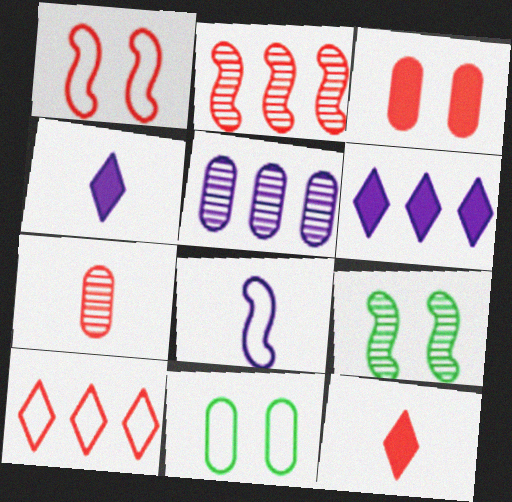[[2, 4, 11], 
[8, 10, 11]]